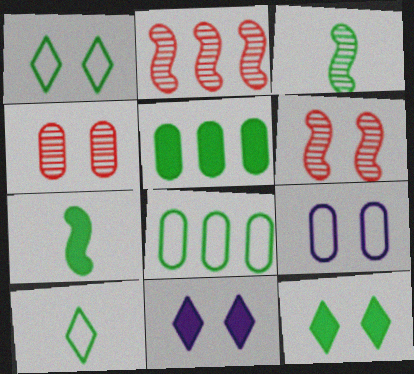[[1, 3, 5], 
[3, 8, 12], 
[5, 7, 12], 
[6, 9, 12]]